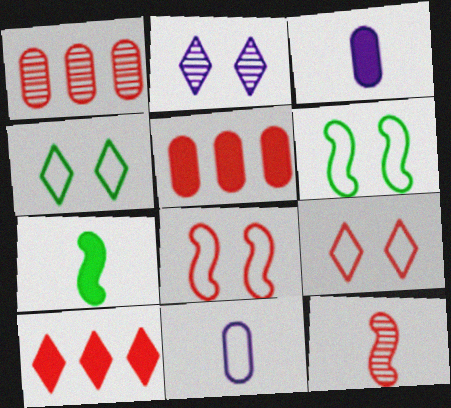[[5, 9, 12]]